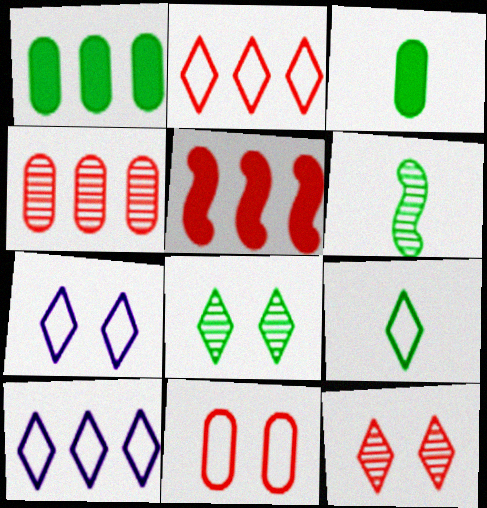[[2, 4, 5], 
[2, 7, 9], 
[3, 6, 9]]